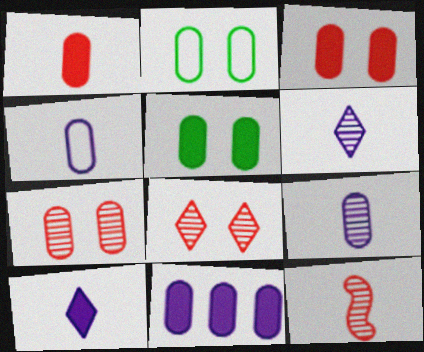[[1, 5, 11]]